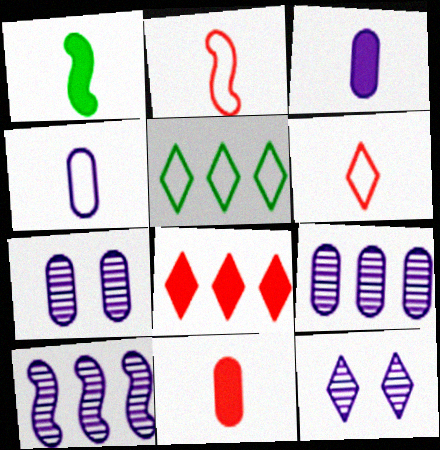[]